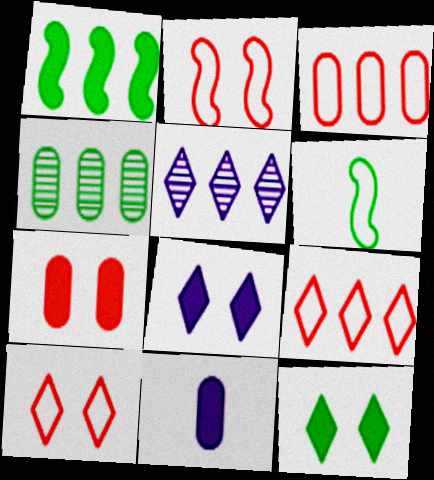[[1, 3, 5], 
[4, 6, 12], 
[5, 6, 7]]